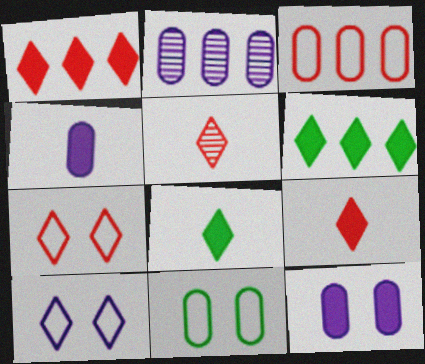[[1, 5, 7], 
[5, 6, 10]]